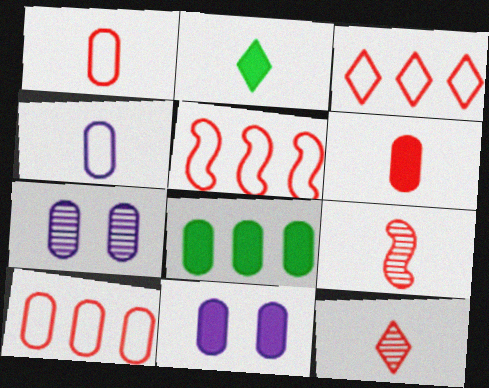[[1, 7, 8], 
[2, 4, 9], 
[2, 5, 7], 
[3, 5, 10], 
[6, 8, 11]]